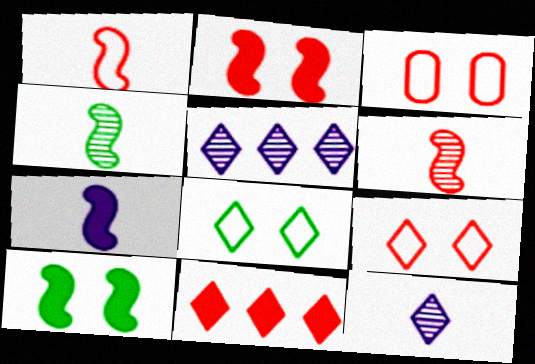[[1, 4, 7], 
[3, 6, 11], 
[8, 11, 12]]